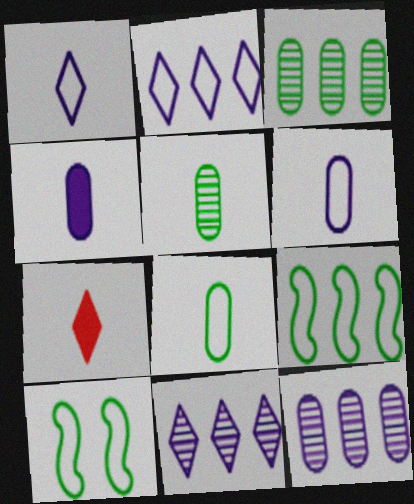[[7, 10, 12]]